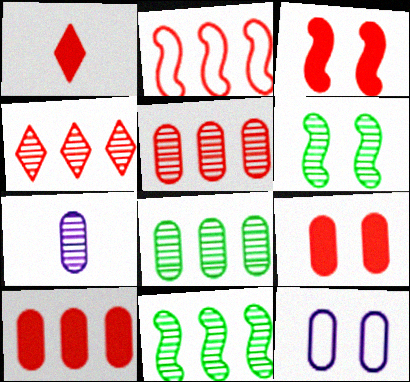[[1, 3, 10], 
[1, 11, 12], 
[2, 4, 10], 
[4, 6, 7]]